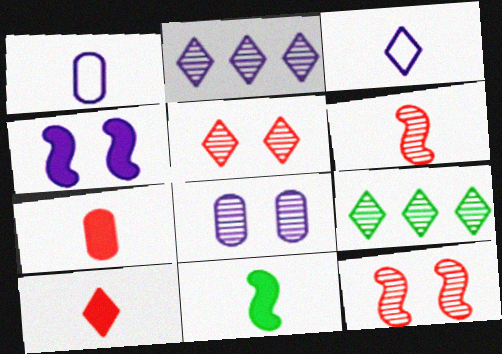[[1, 2, 4], 
[6, 8, 9]]